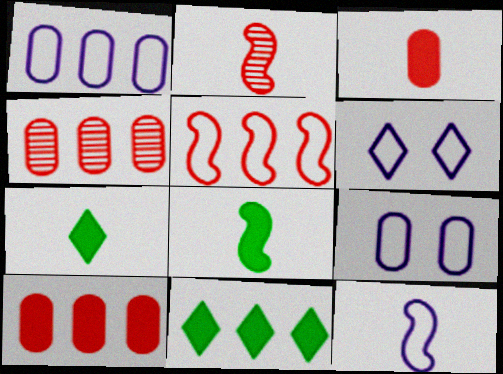[[1, 6, 12], 
[2, 8, 12], 
[2, 9, 11], 
[4, 6, 8]]